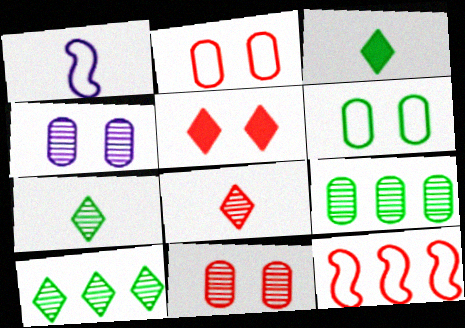[[1, 5, 9], 
[3, 4, 12]]